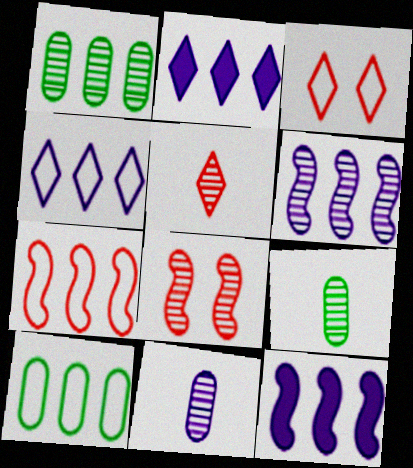[[1, 2, 7], 
[3, 9, 12], 
[4, 7, 10]]